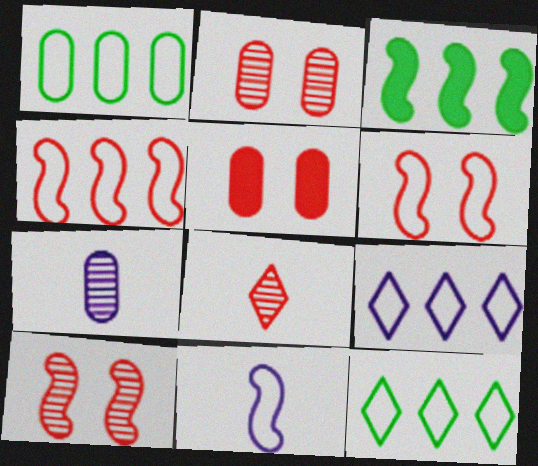[[1, 4, 9], 
[1, 5, 7], 
[3, 10, 11], 
[4, 5, 8]]